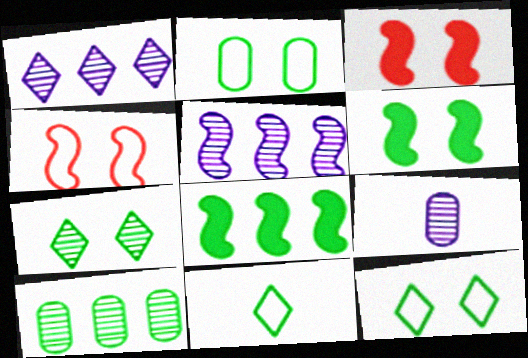[[2, 6, 7], 
[6, 10, 11]]